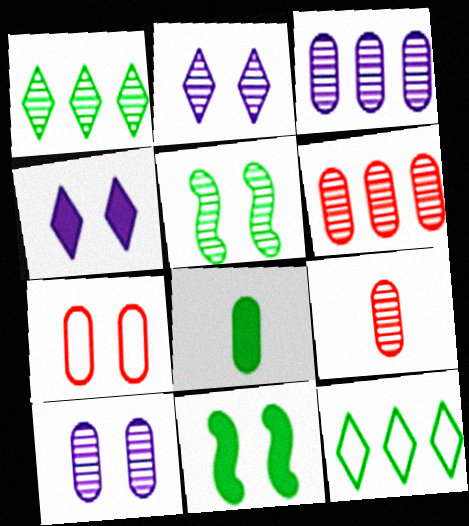[[2, 7, 11], 
[3, 7, 8], 
[4, 5, 7], 
[5, 8, 12]]